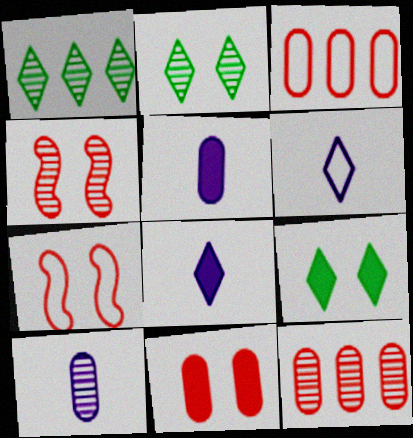[[1, 4, 10], 
[1, 5, 7]]